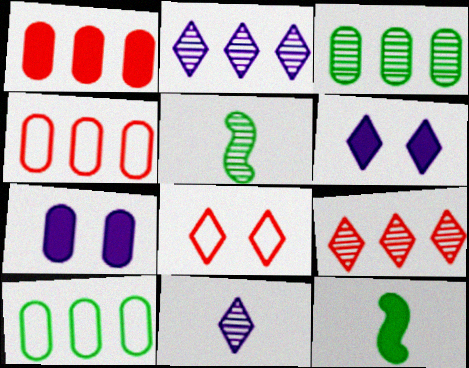[[1, 6, 12], 
[4, 5, 6]]